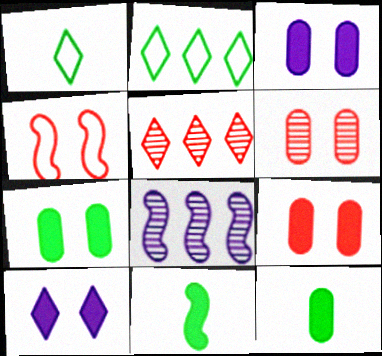[[1, 5, 10], 
[1, 8, 9], 
[3, 7, 9], 
[4, 8, 11]]